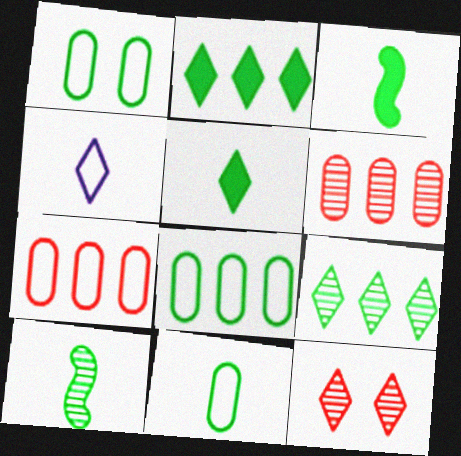[[1, 2, 10], 
[1, 3, 9], 
[1, 8, 11], 
[2, 4, 12], 
[5, 10, 11]]